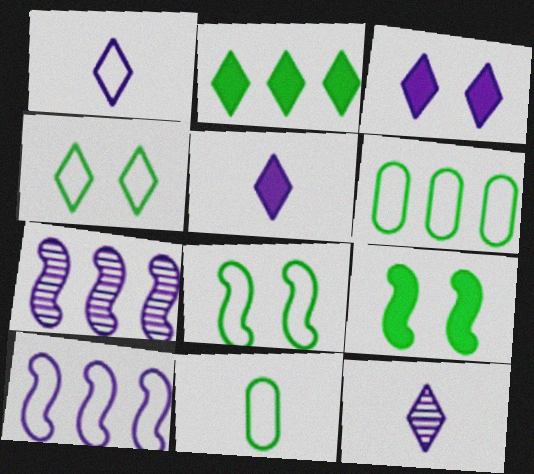[[1, 5, 12]]